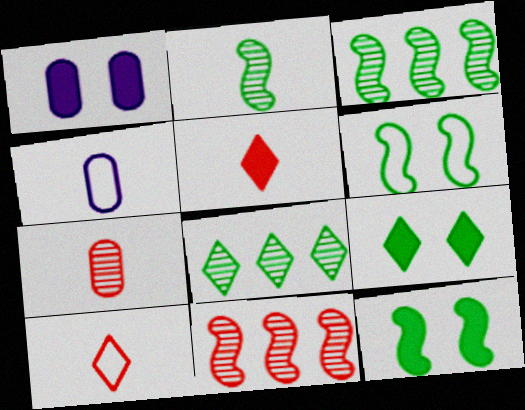[[1, 3, 10], 
[2, 4, 5], 
[4, 9, 11]]